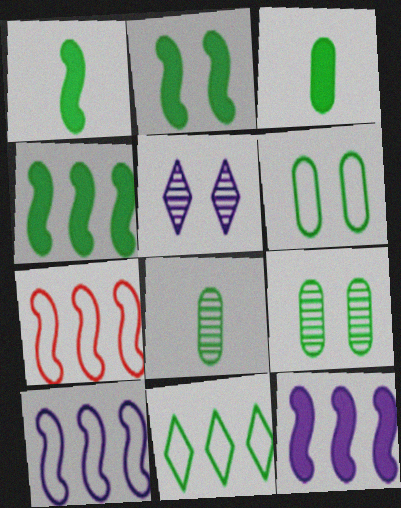[[1, 2, 4], 
[1, 9, 11], 
[2, 8, 11], 
[3, 5, 7]]